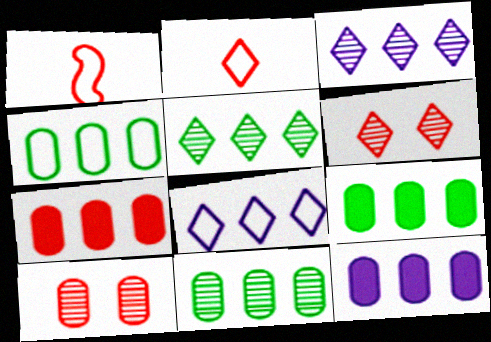[[1, 6, 7], 
[4, 9, 11], 
[7, 9, 12]]